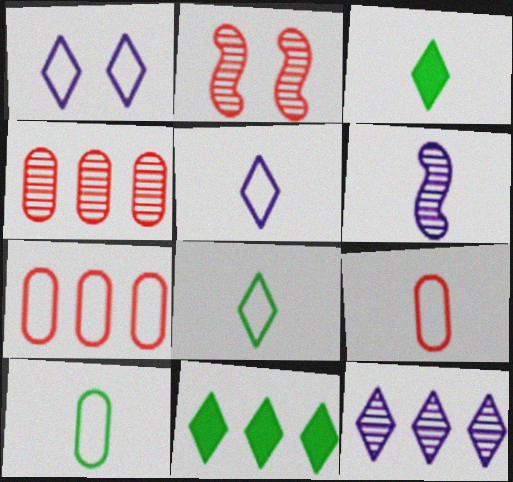[[3, 6, 9]]